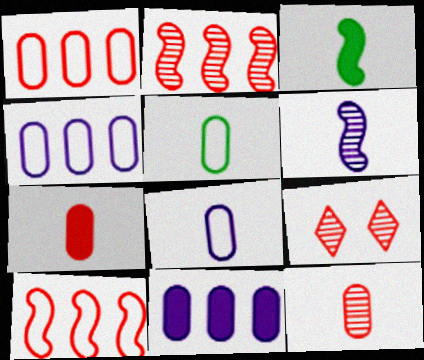[[2, 9, 12], 
[3, 4, 9], 
[7, 9, 10]]